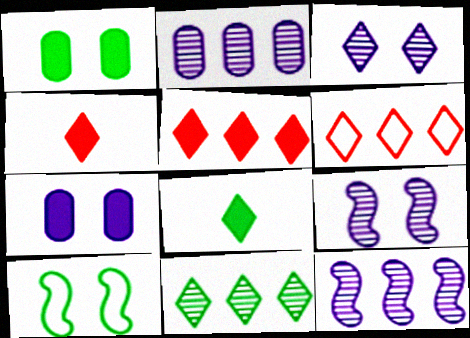[[2, 4, 10], 
[3, 6, 8]]